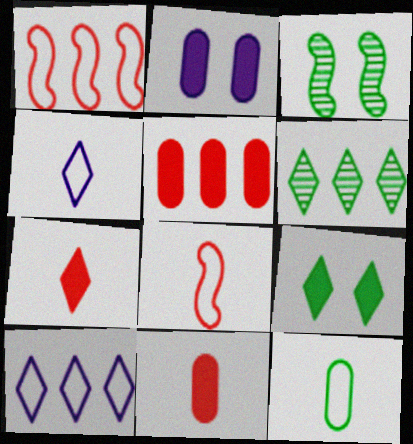[[2, 6, 8], 
[3, 4, 5], 
[3, 10, 11], 
[4, 8, 12]]